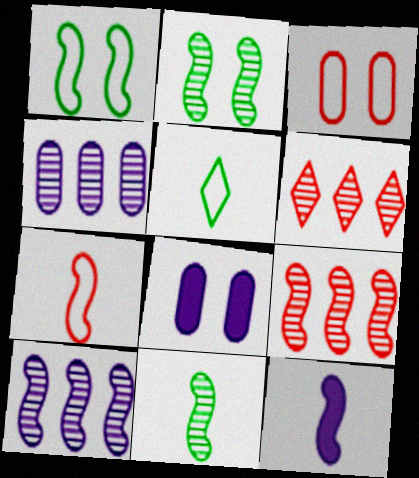[[1, 9, 12], 
[5, 8, 9], 
[7, 11, 12]]